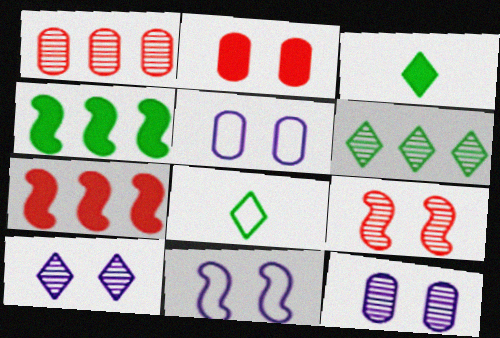[[1, 3, 11], 
[7, 8, 12]]